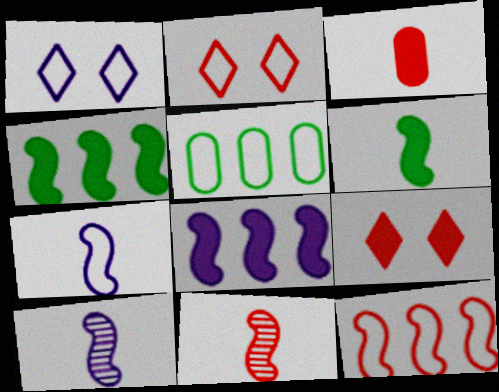[[2, 5, 7], 
[5, 9, 10], 
[6, 7, 11]]